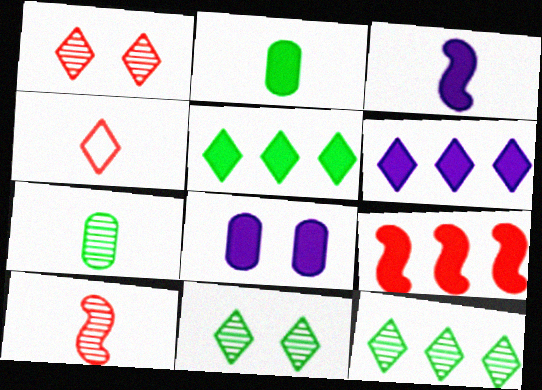[[3, 4, 7], 
[3, 6, 8], 
[4, 6, 11]]